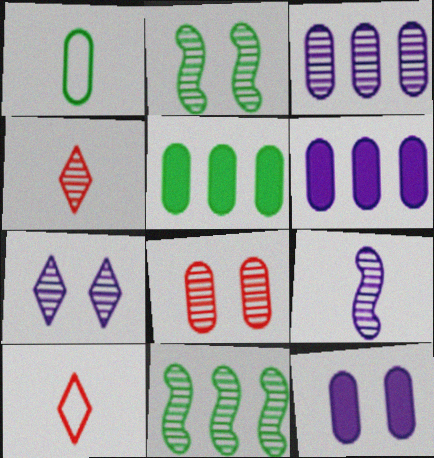[[1, 6, 8], 
[2, 3, 4], 
[2, 6, 10], 
[2, 7, 8], 
[3, 7, 9], 
[10, 11, 12]]